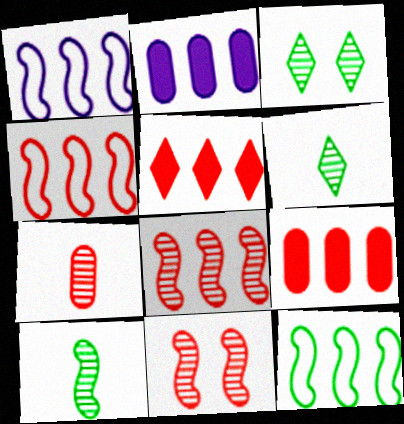[[1, 4, 12]]